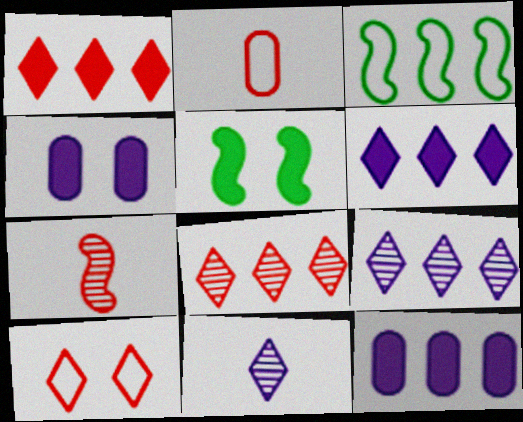[[2, 5, 9], 
[3, 8, 12]]